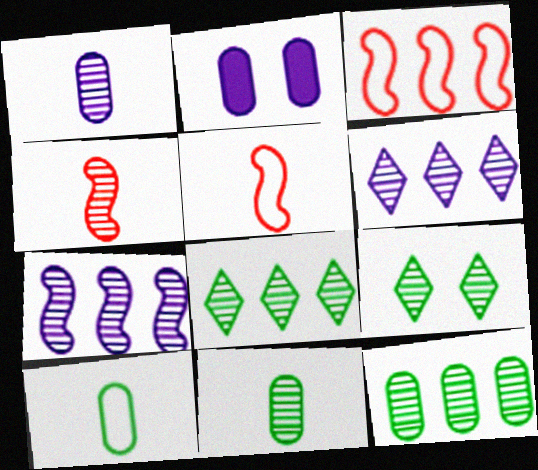[[2, 5, 8]]